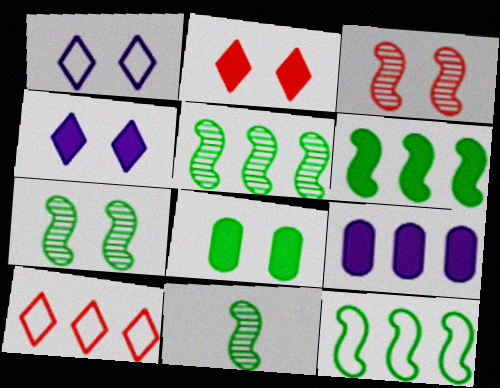[[1, 3, 8], 
[5, 6, 12], 
[5, 7, 11], 
[5, 9, 10]]